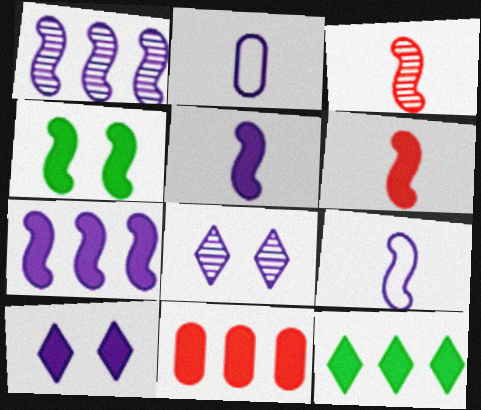[[1, 2, 10], 
[2, 7, 8], 
[4, 6, 7], 
[7, 11, 12]]